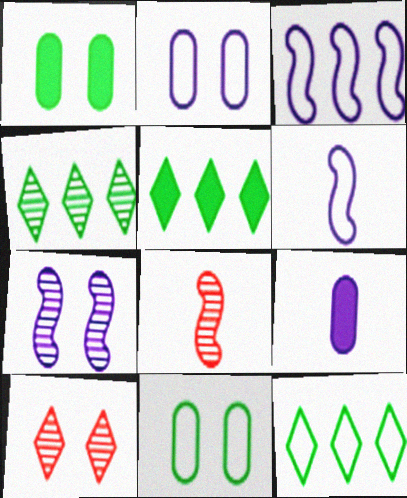[[2, 5, 8], 
[4, 5, 12]]